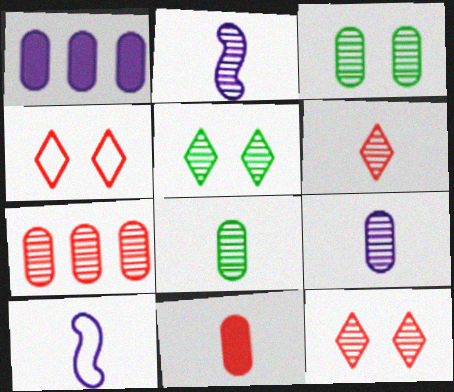[[2, 5, 7], 
[2, 6, 8], 
[3, 7, 9]]